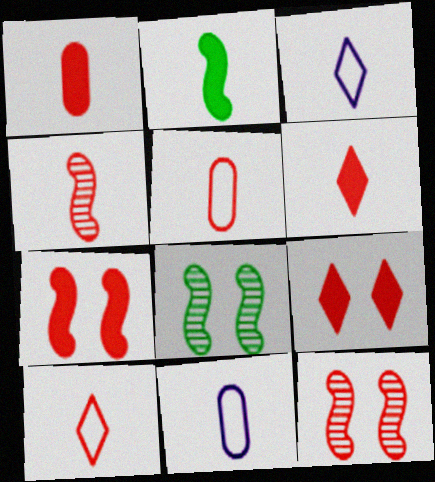[[1, 4, 10], 
[4, 5, 6]]